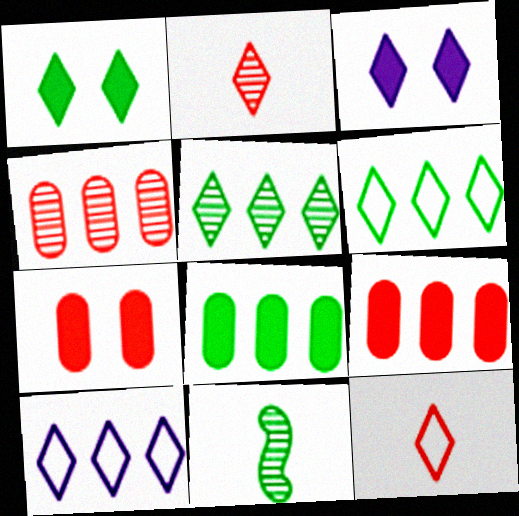[[1, 2, 10], 
[2, 3, 6], 
[3, 5, 12], 
[7, 10, 11]]